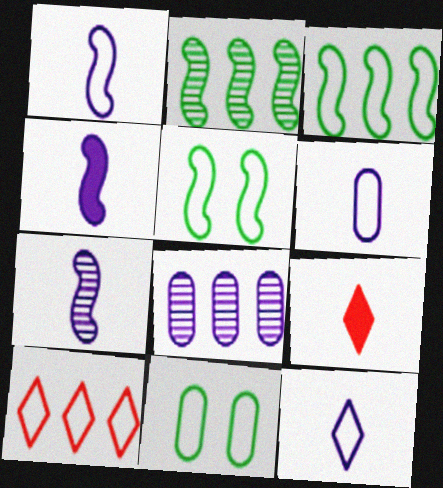[[1, 4, 7], 
[1, 6, 12], 
[1, 10, 11], 
[5, 6, 10], 
[5, 8, 9]]